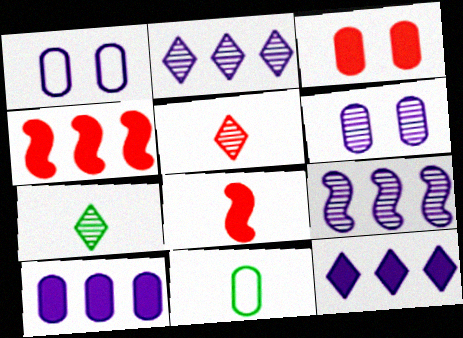[[1, 4, 7]]